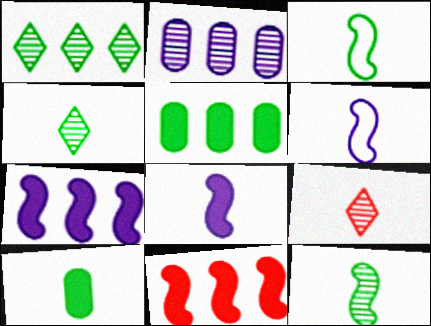[[3, 4, 10], 
[6, 9, 10]]